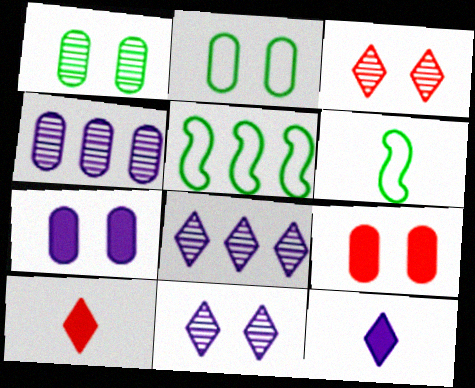[[6, 8, 9]]